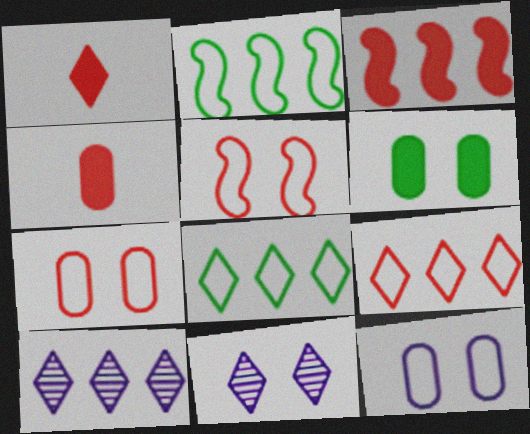[[1, 8, 11], 
[2, 4, 11], 
[5, 6, 11]]